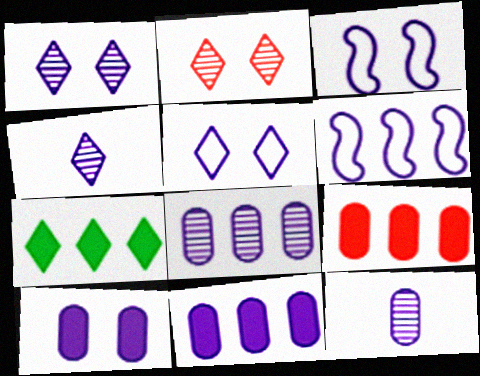[[1, 3, 10], 
[3, 4, 11], 
[4, 6, 10]]